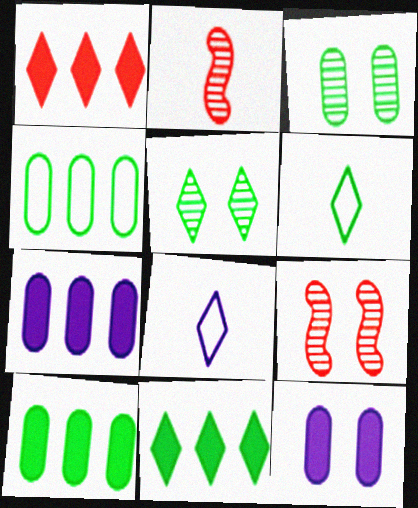[[1, 5, 8], 
[5, 6, 11], 
[6, 7, 9], 
[8, 9, 10]]